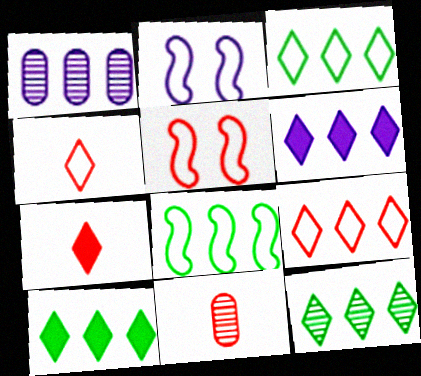[[2, 10, 11], 
[3, 10, 12], 
[6, 9, 12]]